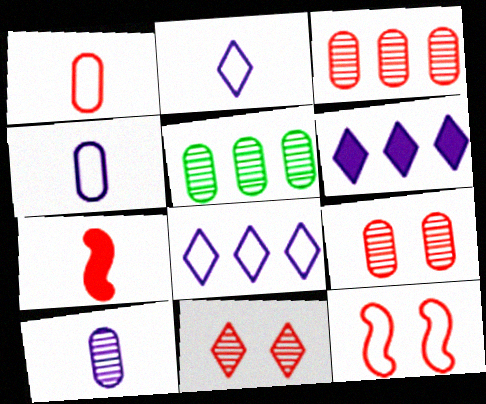[[5, 9, 10]]